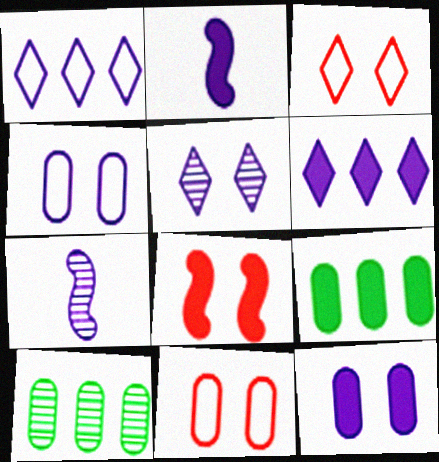[[1, 7, 12], 
[2, 3, 10], 
[2, 6, 12], 
[3, 7, 9], 
[4, 6, 7]]